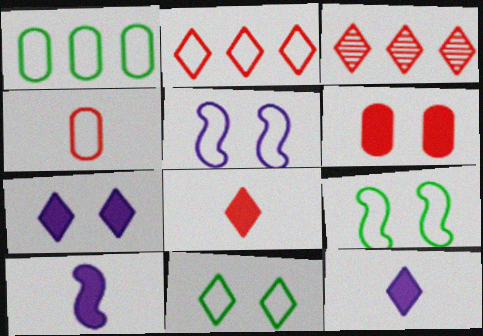[[3, 11, 12]]